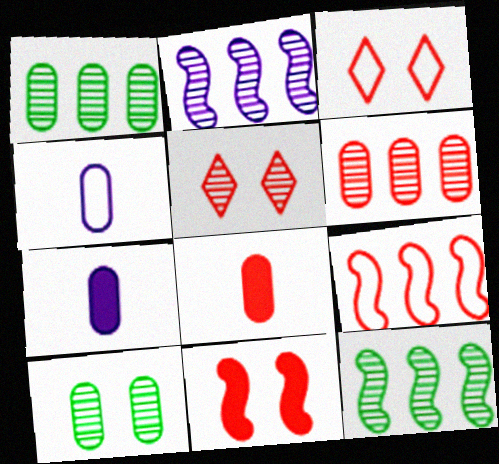[[3, 7, 12], 
[5, 8, 9]]